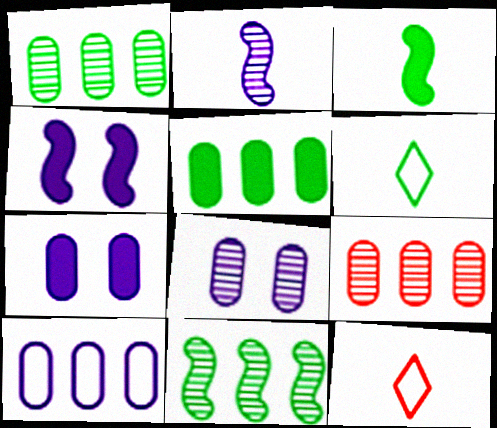[[1, 4, 12], 
[4, 6, 9], 
[5, 9, 10], 
[7, 11, 12]]